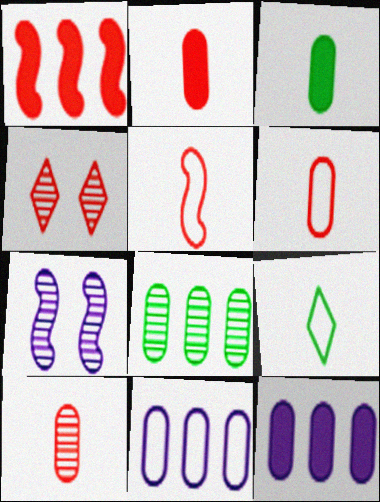[[1, 4, 6], 
[2, 6, 10]]